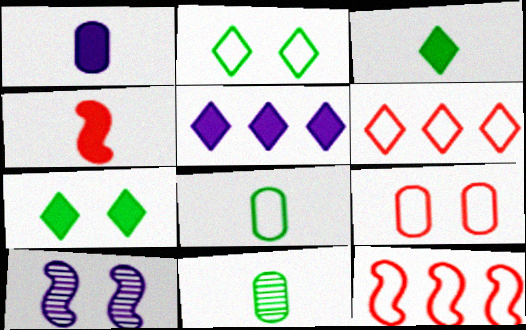[[1, 3, 4], 
[7, 9, 10]]